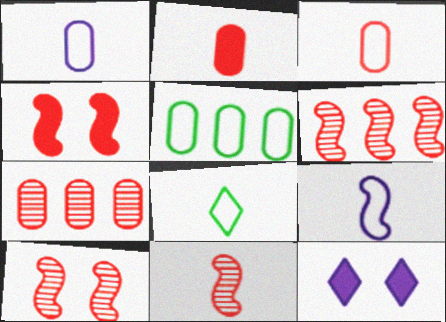[[3, 8, 9], 
[5, 11, 12], 
[6, 10, 11]]